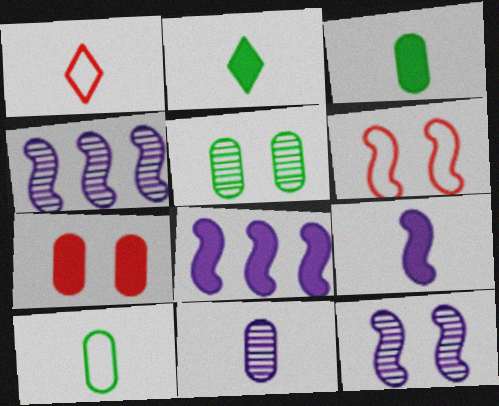[[1, 5, 8], 
[2, 7, 8]]